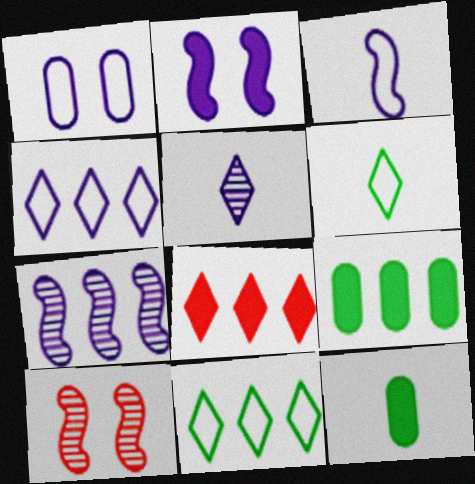[[1, 3, 4], 
[2, 3, 7], 
[2, 8, 12], 
[4, 10, 12]]